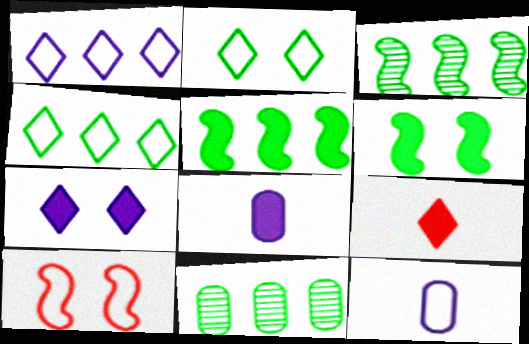[[4, 5, 11], 
[4, 10, 12]]